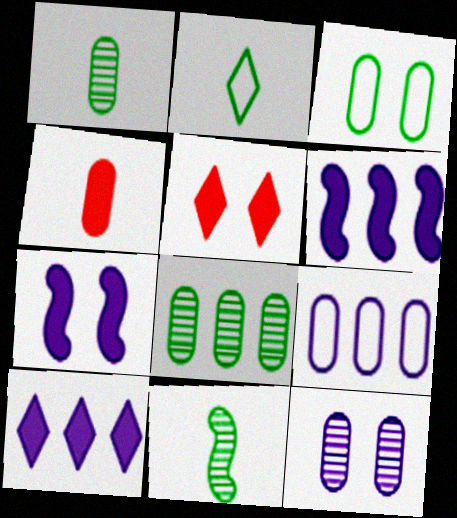[[5, 9, 11]]